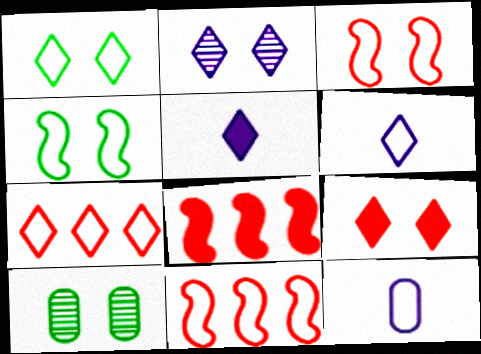[[1, 2, 9], 
[1, 6, 7], 
[1, 11, 12], 
[4, 7, 12], 
[5, 10, 11], 
[6, 8, 10]]